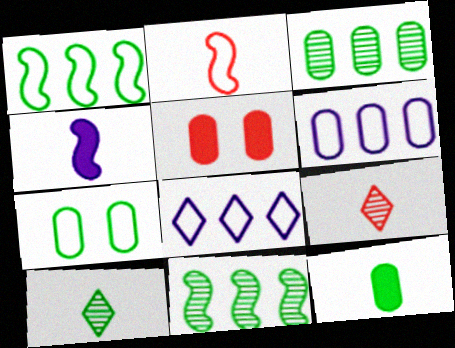[[2, 7, 8], 
[3, 7, 12]]